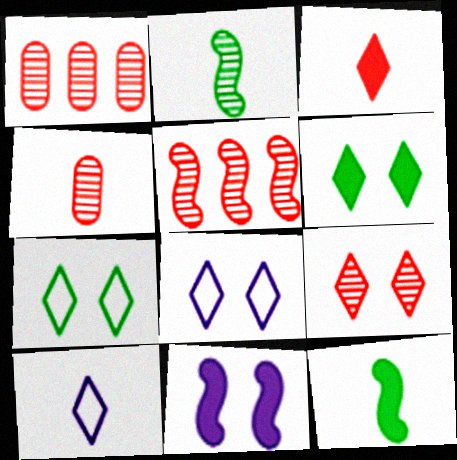[[1, 8, 12], 
[4, 5, 9], 
[4, 10, 12], 
[6, 8, 9]]